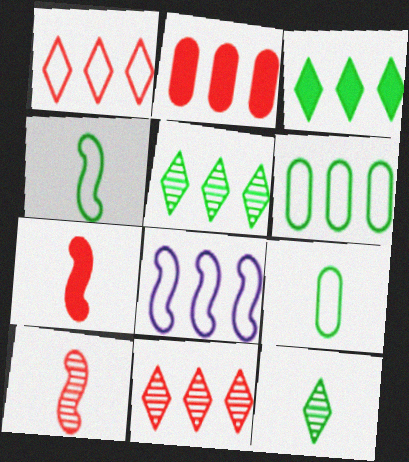[[1, 6, 8], 
[2, 5, 8]]